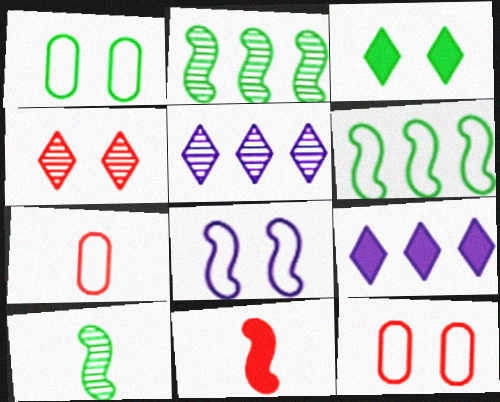[[1, 5, 11], 
[2, 8, 11], 
[9, 10, 12]]